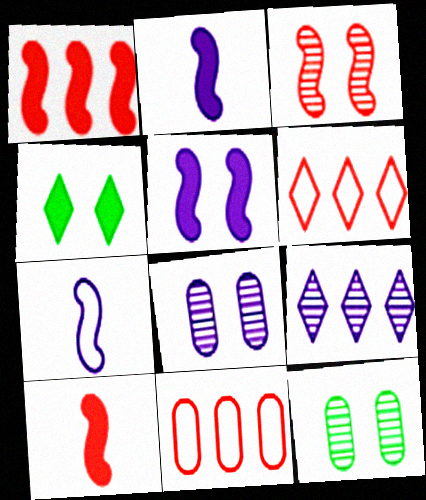[[2, 6, 12]]